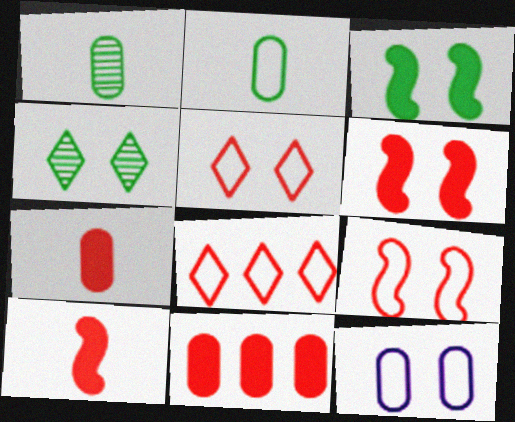[[1, 11, 12], 
[4, 6, 12]]